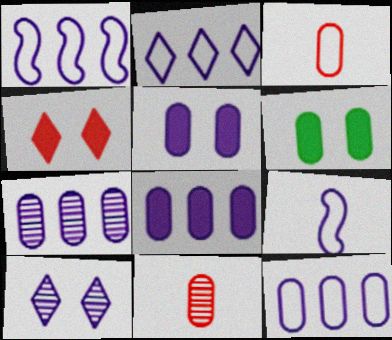[[1, 2, 12], 
[3, 6, 7], 
[6, 11, 12], 
[7, 8, 12], 
[8, 9, 10]]